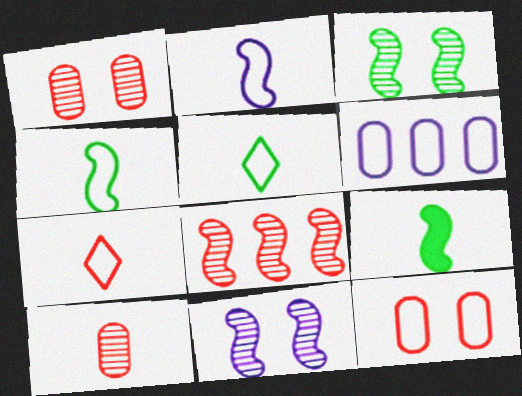[]